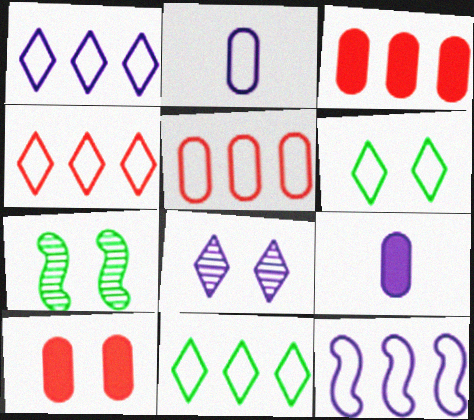[[1, 4, 11], 
[4, 7, 9], 
[5, 11, 12], 
[8, 9, 12]]